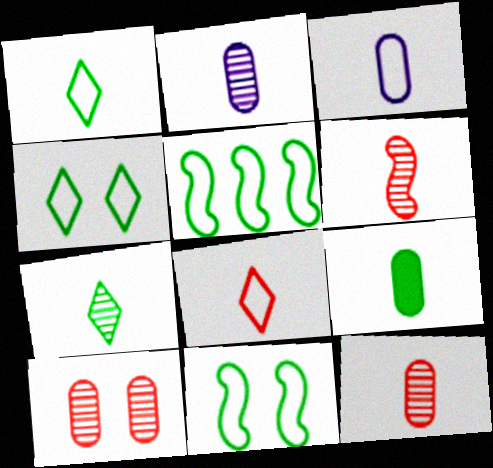[[2, 6, 7], 
[3, 9, 12]]